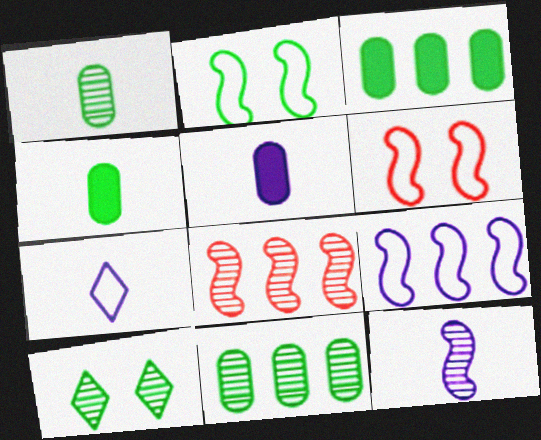[[5, 7, 12]]